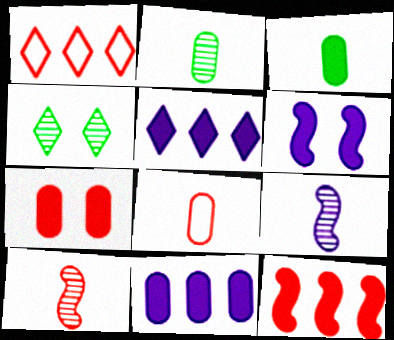[[1, 2, 6], 
[1, 7, 10], 
[3, 7, 11]]